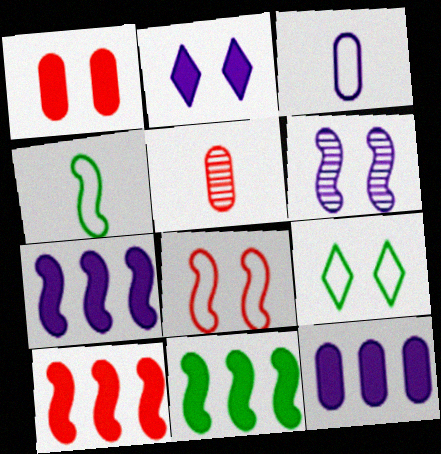[[1, 6, 9], 
[4, 6, 10], 
[5, 7, 9], 
[7, 10, 11]]